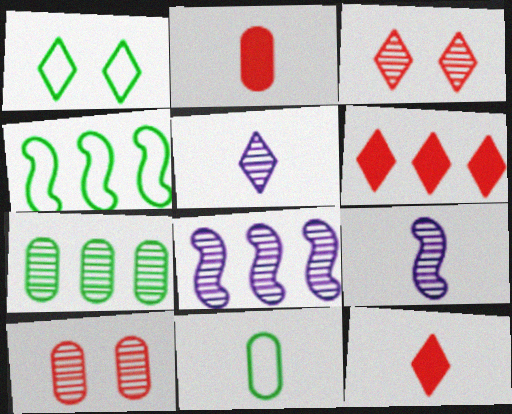[[1, 2, 8], 
[1, 4, 11], 
[1, 5, 6], 
[3, 7, 9], 
[9, 11, 12]]